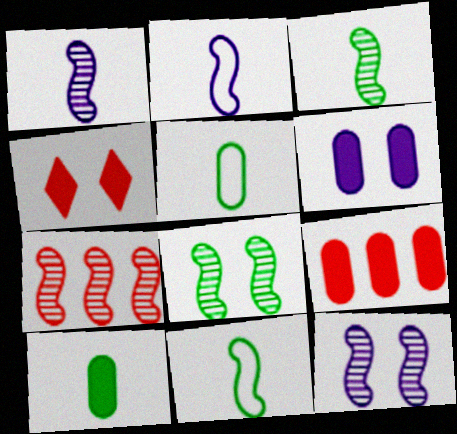[[1, 7, 8], 
[3, 7, 12], 
[6, 9, 10]]